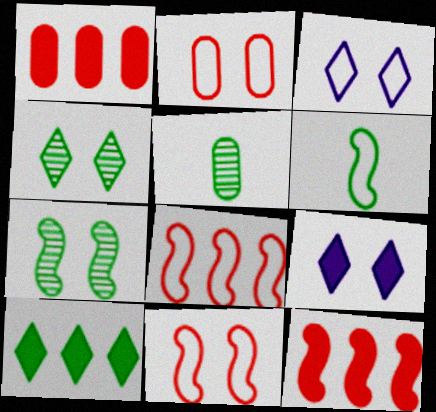[[2, 7, 9], 
[3, 5, 12], 
[5, 8, 9]]